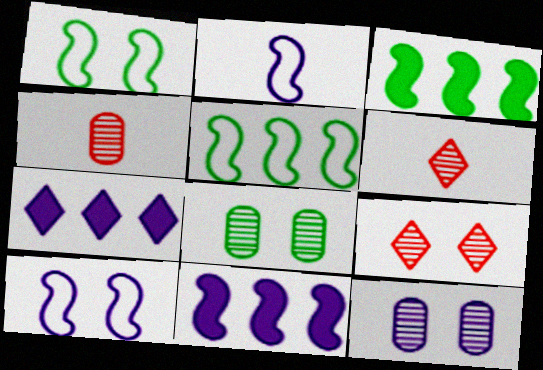[[1, 4, 7], 
[2, 7, 12]]